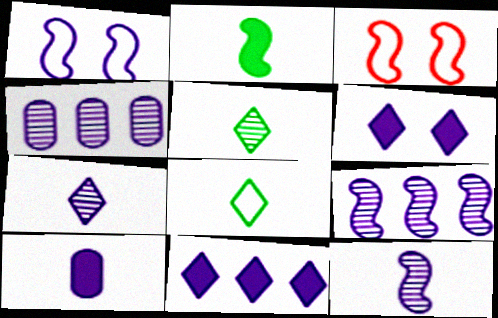[[2, 3, 9]]